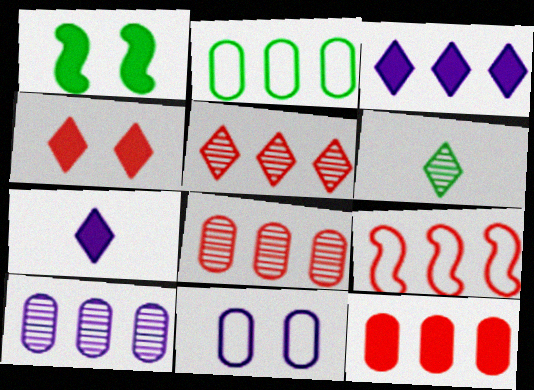[[1, 2, 6], 
[1, 7, 12], 
[2, 10, 12], 
[5, 9, 12]]